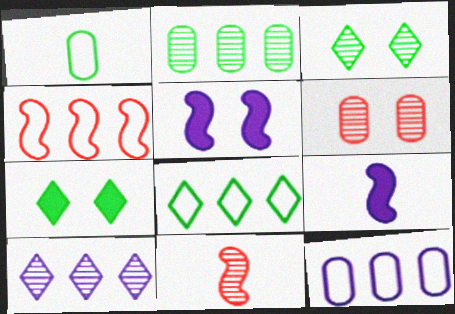[[4, 8, 12], 
[6, 8, 9], 
[7, 11, 12]]